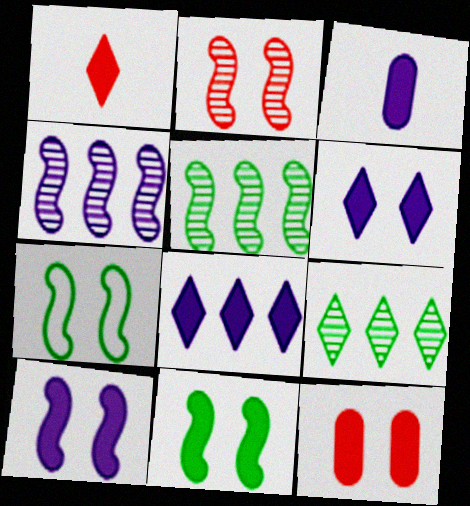[[2, 7, 10], 
[3, 8, 10], 
[6, 11, 12]]